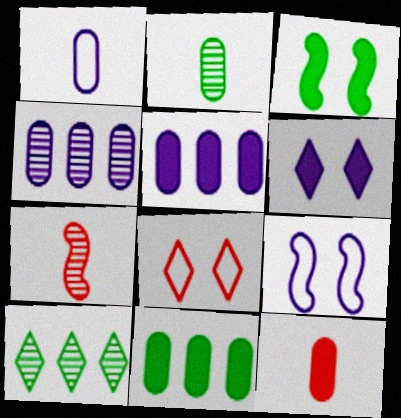[[1, 2, 12], 
[9, 10, 12]]